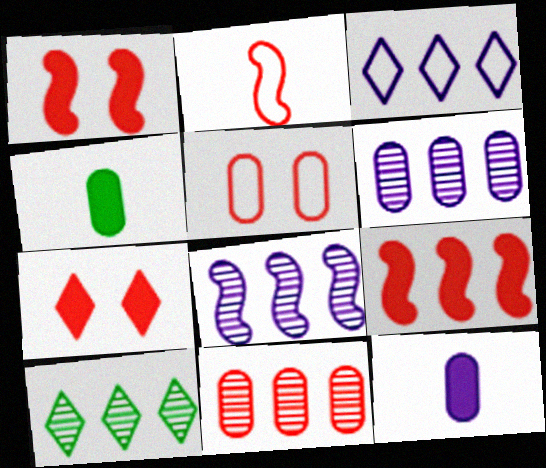[[2, 7, 11], 
[4, 5, 6], 
[8, 10, 11]]